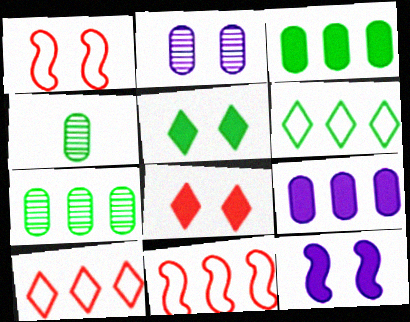[[1, 2, 5], 
[4, 10, 12]]